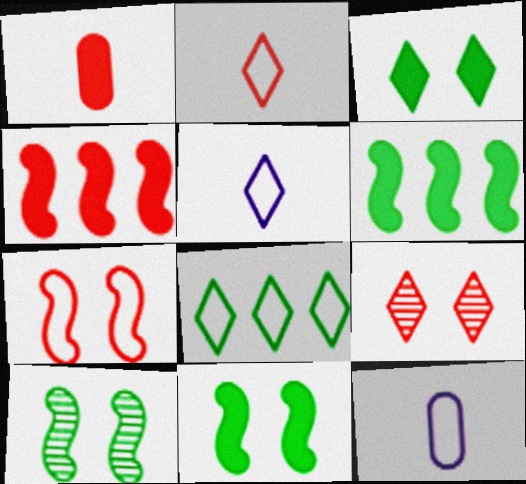[[6, 9, 12], 
[7, 8, 12]]